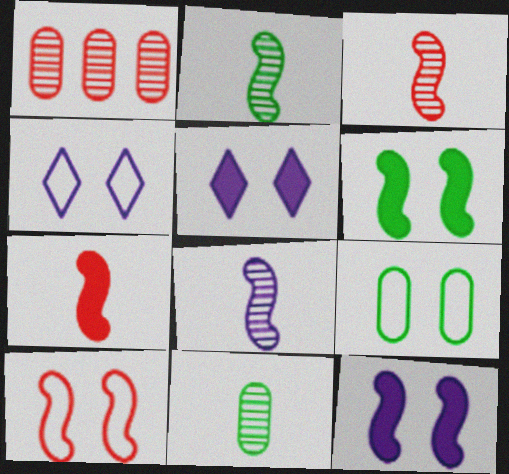[[2, 3, 8], 
[4, 9, 10]]